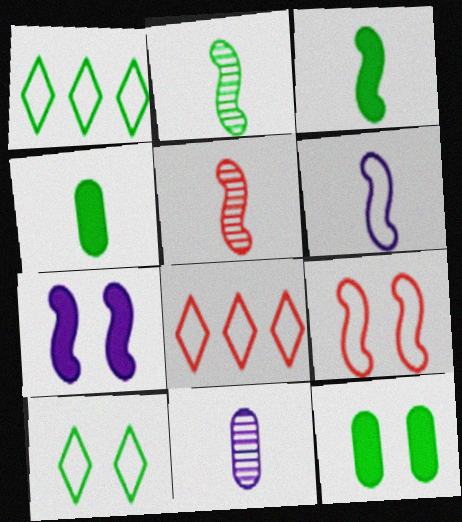[[1, 2, 12], 
[3, 5, 6]]